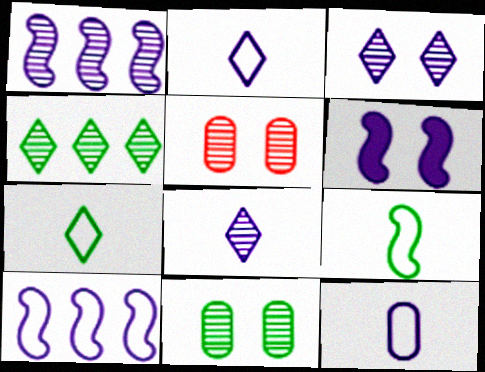[]